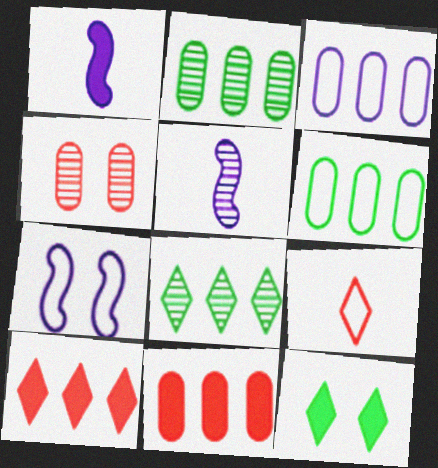[[1, 11, 12], 
[2, 3, 11], 
[4, 5, 8], 
[4, 7, 12], 
[6, 7, 9]]